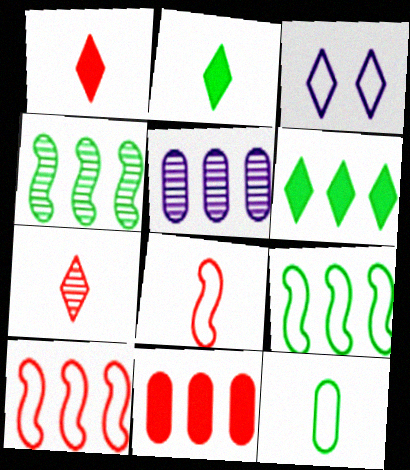[[3, 6, 7], 
[3, 10, 12], 
[5, 6, 10]]